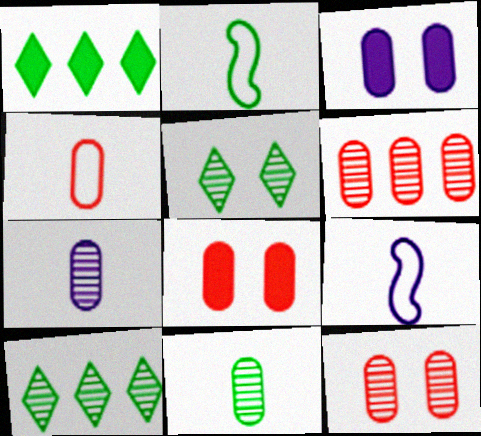[[1, 9, 12], 
[4, 6, 8], 
[8, 9, 10]]